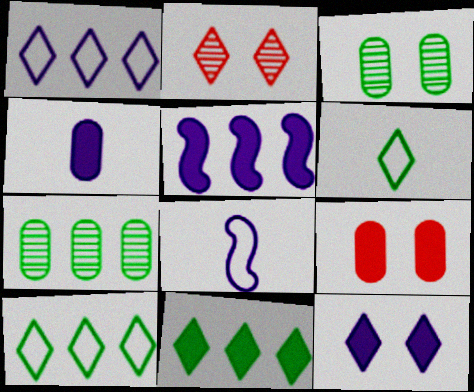[[4, 5, 12]]